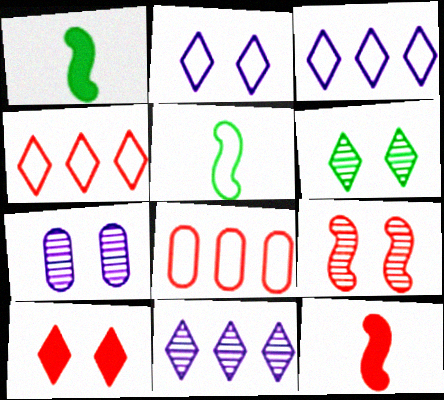[[1, 4, 7], 
[2, 5, 8], 
[2, 6, 10], 
[6, 7, 9]]